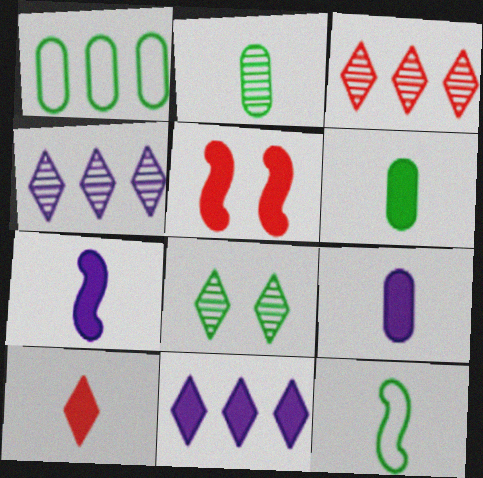[[5, 6, 11], 
[6, 7, 10]]